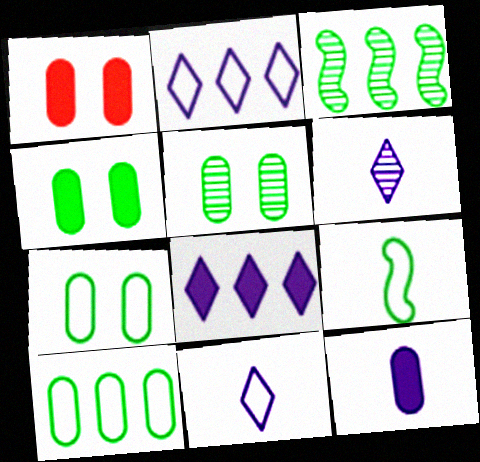[[1, 3, 11], 
[4, 5, 7]]